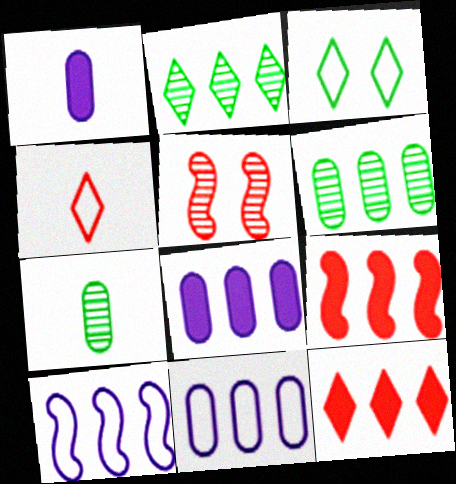[[2, 9, 11], 
[6, 10, 12]]